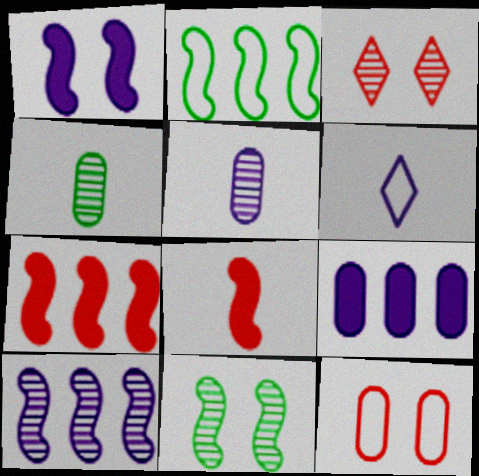[[2, 6, 12], 
[2, 7, 10], 
[3, 4, 10], 
[4, 6, 8], 
[4, 9, 12]]